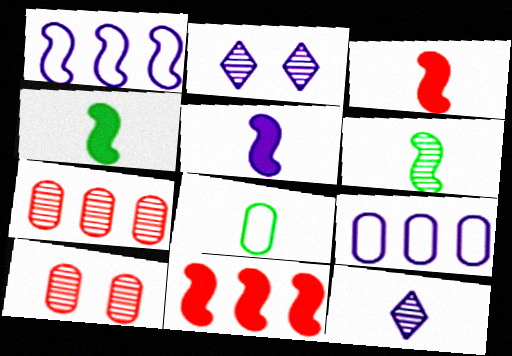[[2, 5, 9], 
[2, 6, 7], 
[2, 8, 11], 
[3, 4, 5], 
[3, 8, 12]]